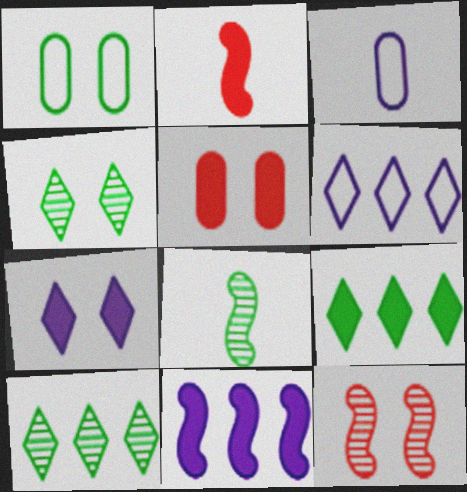[[1, 7, 12], 
[1, 8, 9], 
[3, 9, 12], 
[5, 6, 8]]